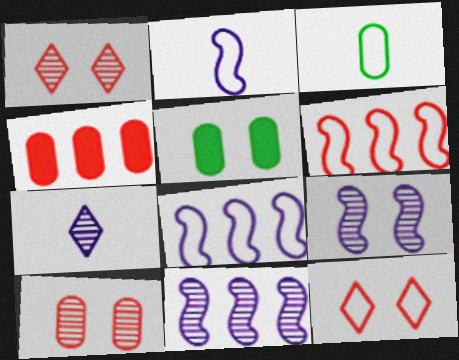[[3, 8, 12], 
[5, 6, 7], 
[5, 9, 12]]